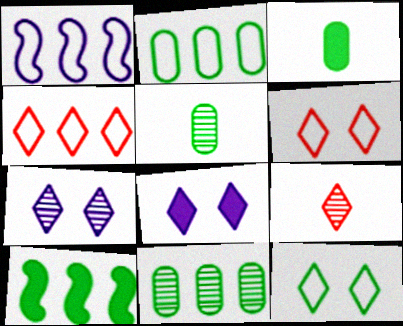[[1, 2, 4], 
[5, 10, 12]]